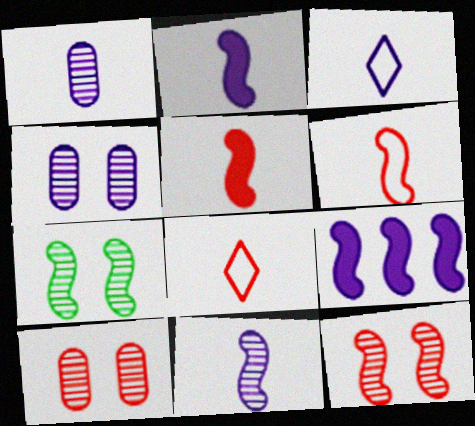[[1, 2, 3], 
[3, 4, 9], 
[6, 7, 9]]